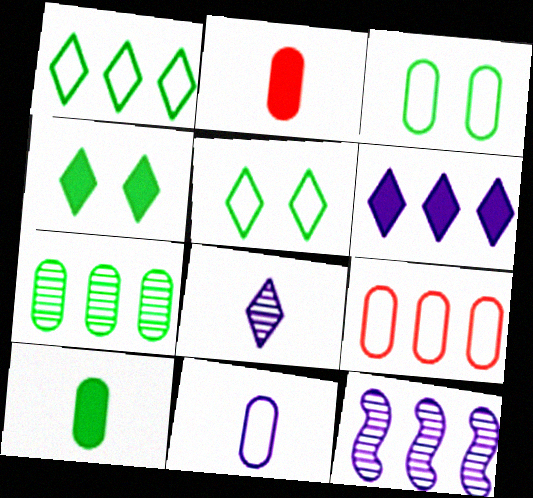[[2, 5, 12], 
[3, 7, 10], 
[3, 9, 11]]